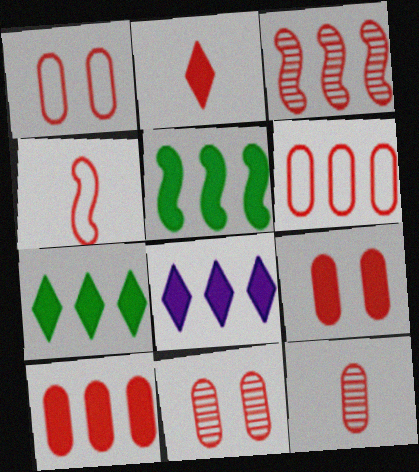[[1, 2, 3], 
[1, 9, 11], 
[1, 10, 12], 
[2, 4, 12], 
[5, 8, 10], 
[6, 9, 12]]